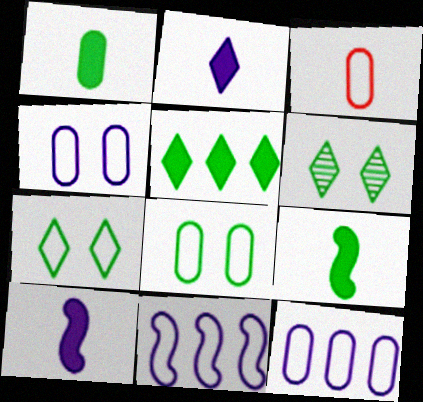[[3, 7, 11], 
[3, 8, 12]]